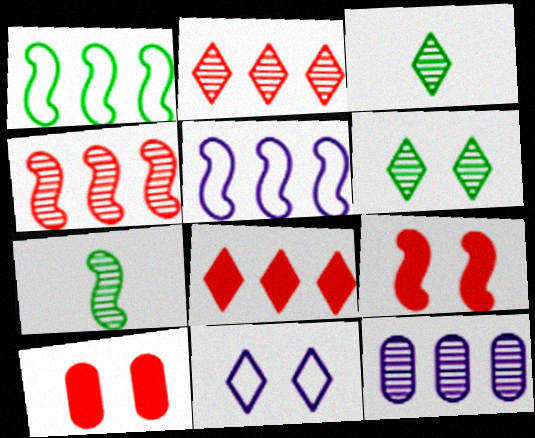[[1, 8, 12], 
[3, 5, 10], 
[3, 8, 11], 
[5, 7, 9]]